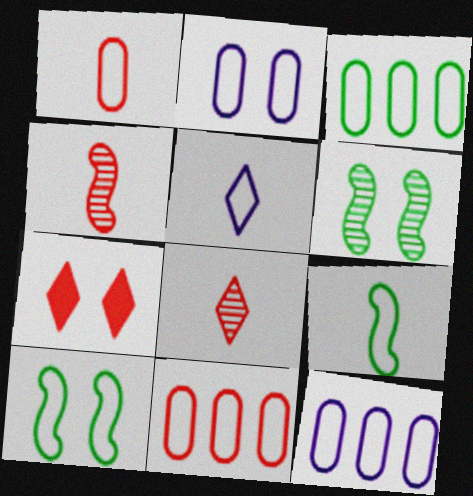[[1, 2, 3], 
[1, 5, 9], 
[2, 6, 7], 
[3, 11, 12], 
[4, 7, 11], 
[5, 10, 11]]